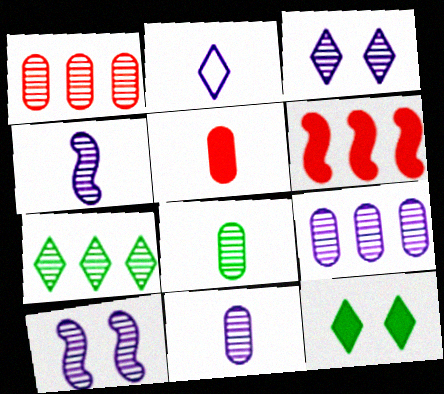[[3, 4, 9]]